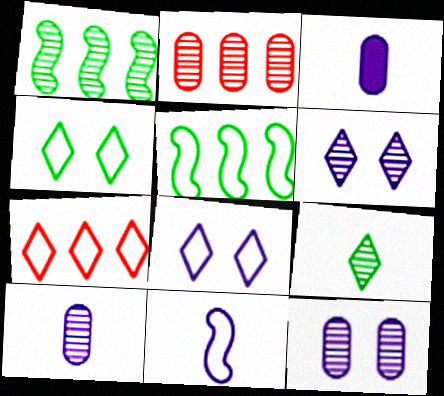[]